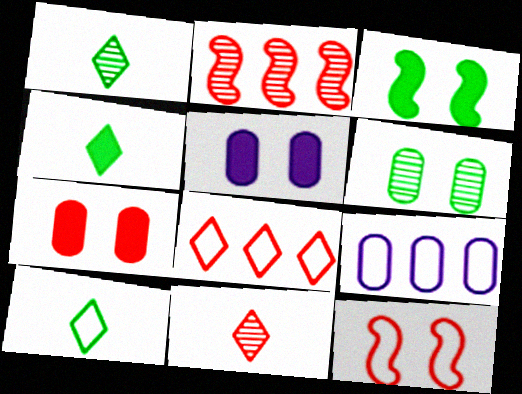[[1, 4, 10], 
[2, 5, 10], 
[3, 9, 11], 
[9, 10, 12]]